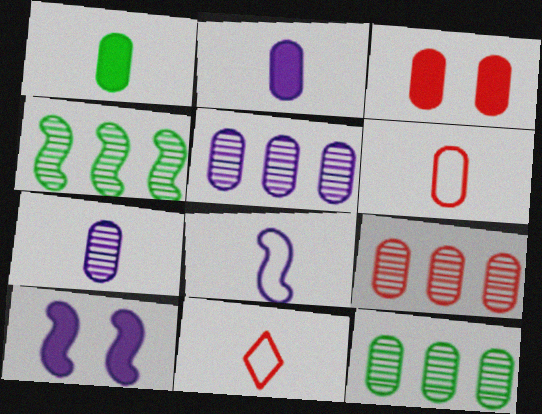[[1, 6, 7], 
[3, 6, 9], 
[5, 9, 12], 
[10, 11, 12]]